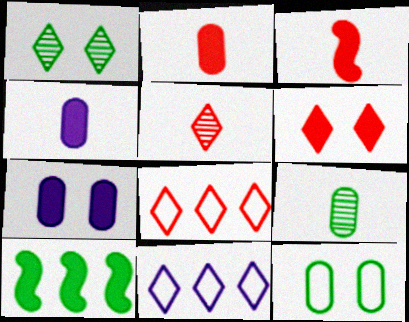[[4, 6, 10], 
[5, 6, 8]]